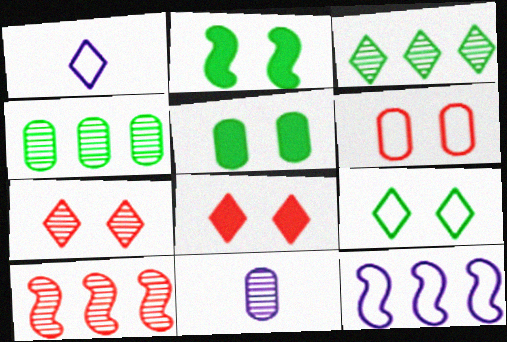[[1, 3, 8], 
[1, 5, 10]]